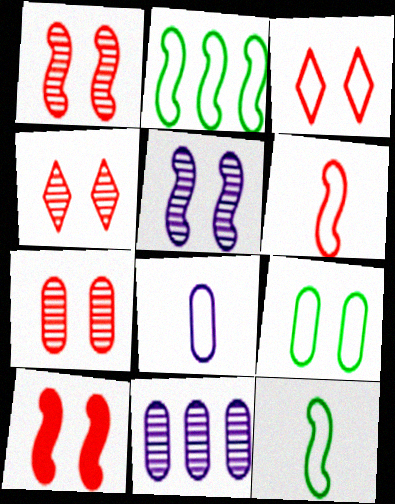[[1, 4, 7], 
[2, 3, 8], 
[3, 7, 10]]